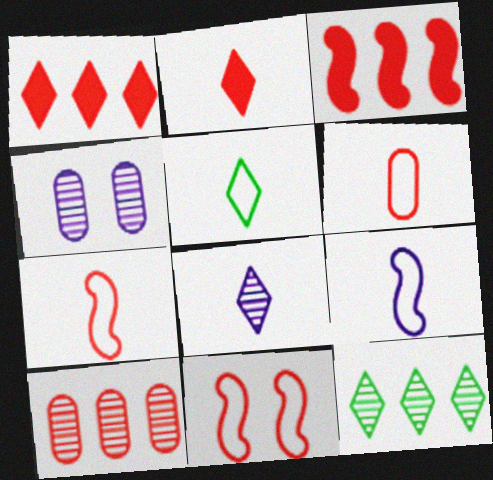[[2, 5, 8], 
[2, 10, 11], 
[3, 4, 5], 
[5, 6, 9]]